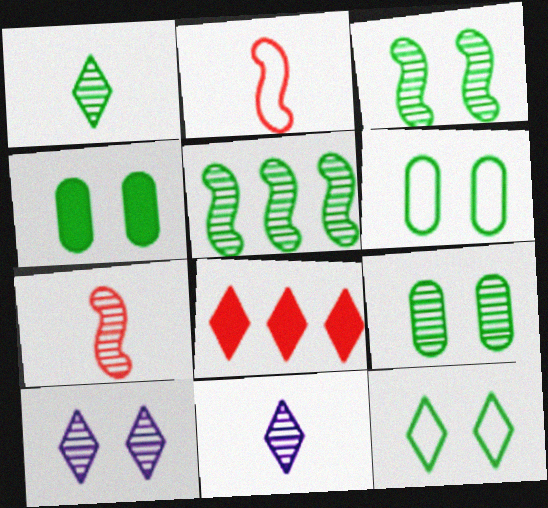[[1, 5, 9], 
[3, 4, 12], 
[4, 6, 9], 
[8, 11, 12]]